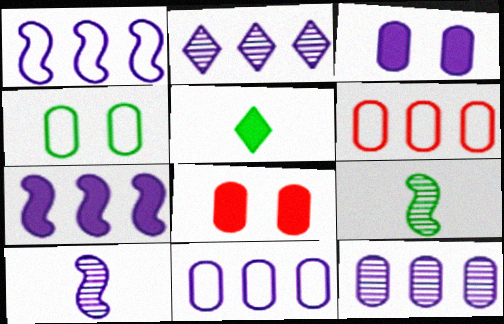[[2, 7, 11], 
[5, 7, 8]]